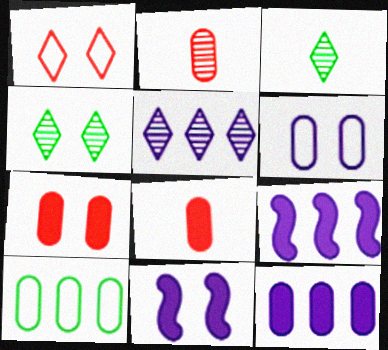[]